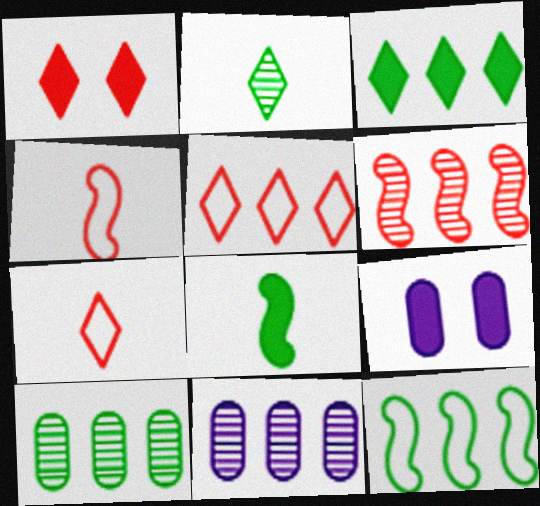[[3, 10, 12]]